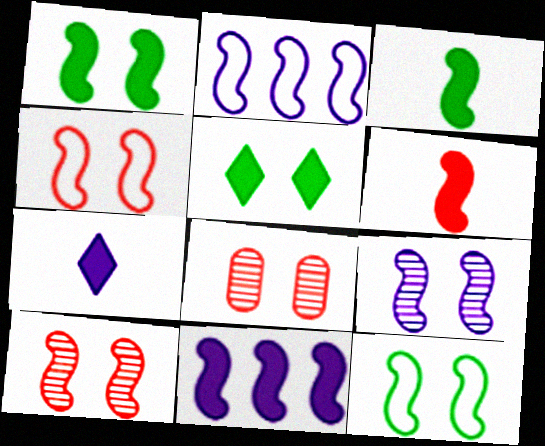[[1, 4, 9], 
[1, 6, 11], 
[2, 3, 10]]